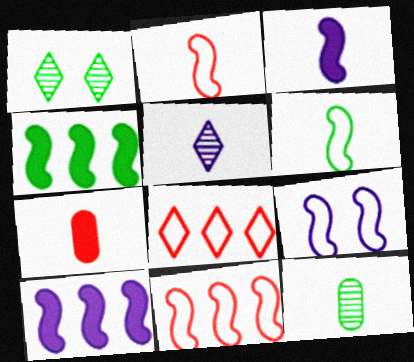[[5, 6, 7], 
[6, 9, 11]]